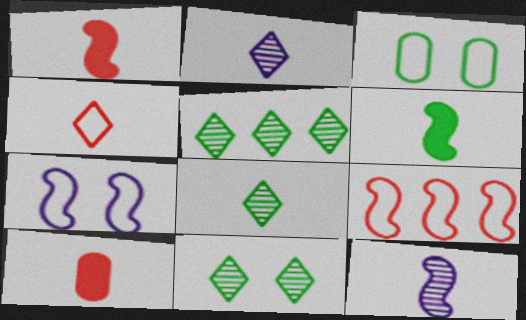[[3, 5, 6], 
[5, 7, 10], 
[5, 8, 11]]